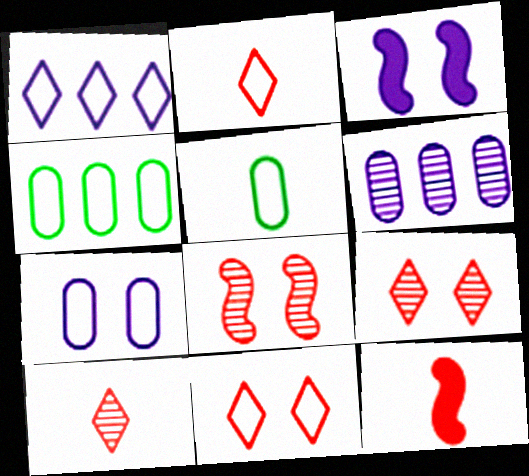[[3, 4, 10]]